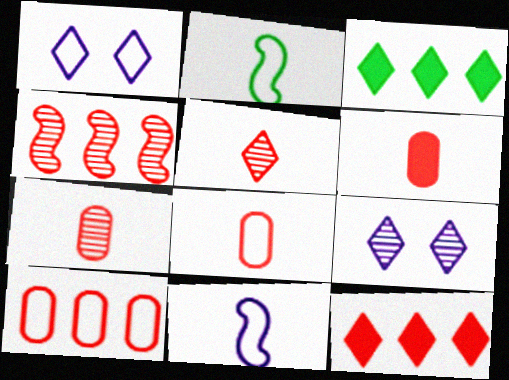[[1, 2, 10], 
[1, 3, 5], 
[4, 10, 12], 
[6, 7, 8]]